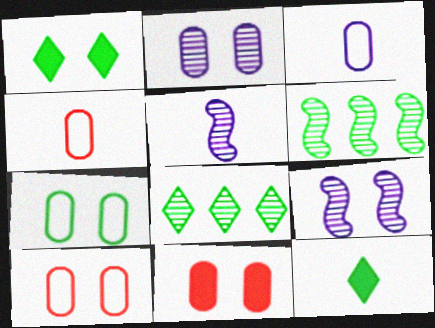[[1, 9, 10], 
[2, 7, 11], 
[4, 5, 12], 
[6, 7, 12]]